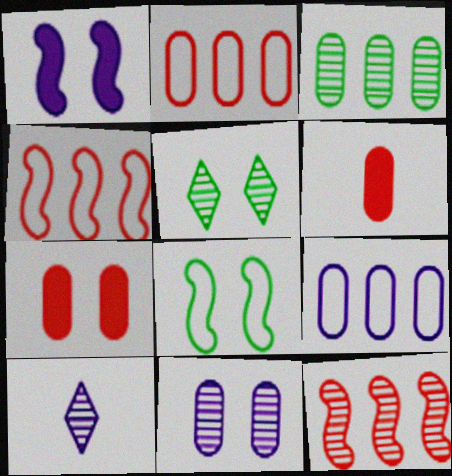[[1, 9, 10]]